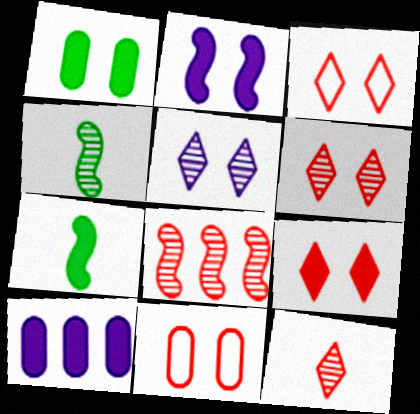[[1, 2, 9], 
[3, 4, 10], 
[3, 6, 9], 
[7, 9, 10]]